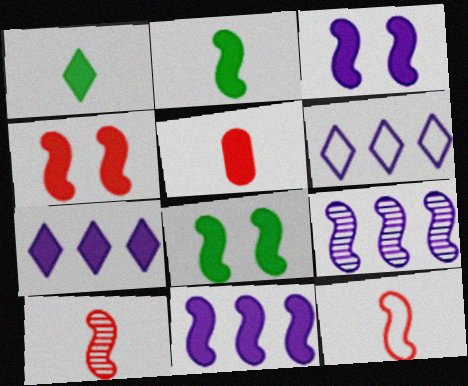[[2, 4, 11], 
[3, 4, 8], 
[5, 7, 8], 
[8, 9, 12]]